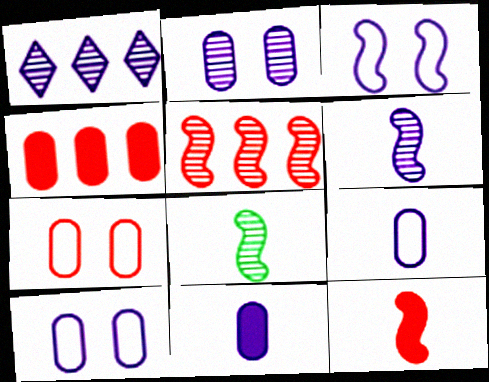[[1, 2, 6], 
[1, 3, 11]]